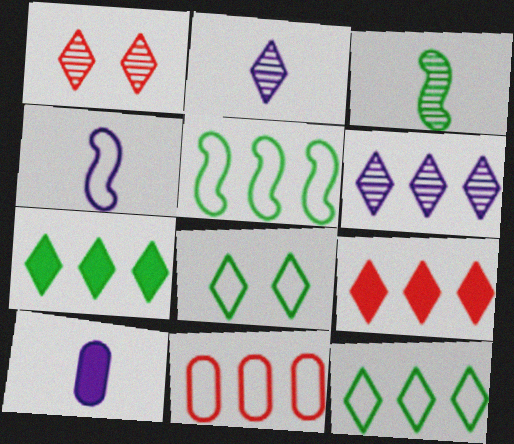[[1, 5, 10], 
[2, 4, 10], 
[2, 8, 9], 
[4, 8, 11], 
[6, 9, 12]]